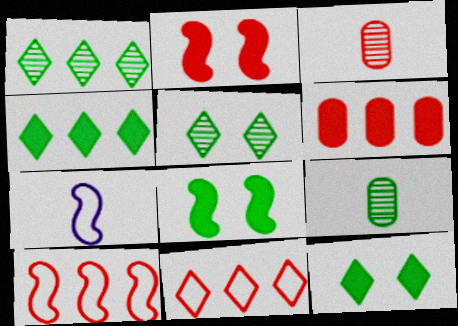[[2, 3, 11], 
[5, 6, 7]]